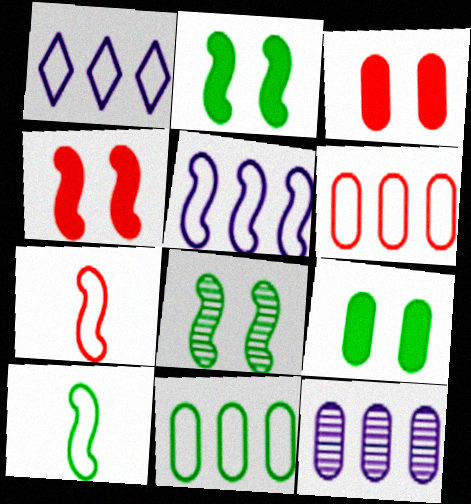[]